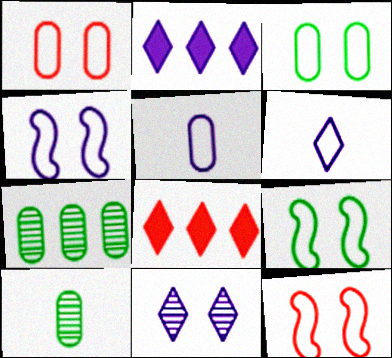[[2, 6, 11], 
[2, 10, 12], 
[4, 8, 10], 
[4, 9, 12]]